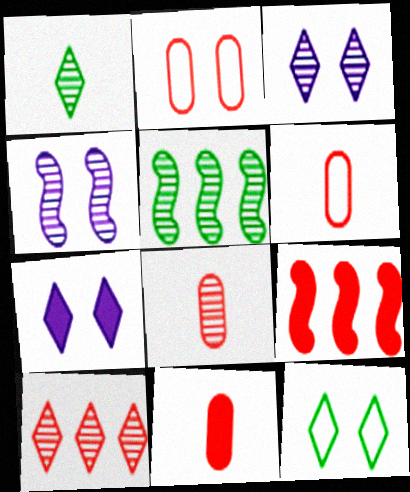[[1, 3, 10], 
[3, 5, 8], 
[5, 6, 7], 
[6, 8, 11]]